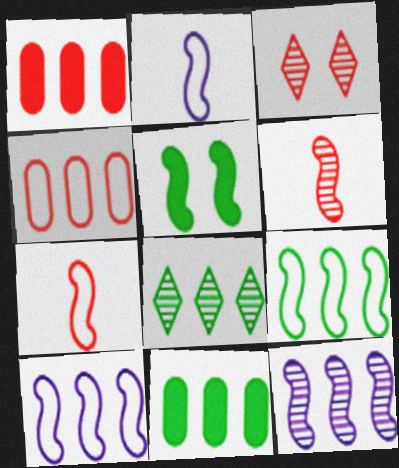[[1, 3, 7], 
[1, 8, 10], 
[2, 3, 11], 
[5, 6, 10], 
[5, 7, 12], 
[8, 9, 11]]